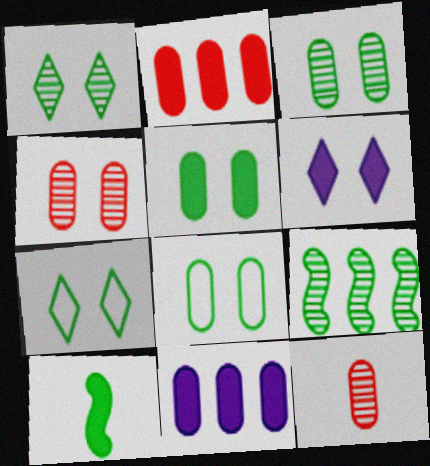[[2, 6, 10], 
[3, 5, 8], 
[8, 11, 12]]